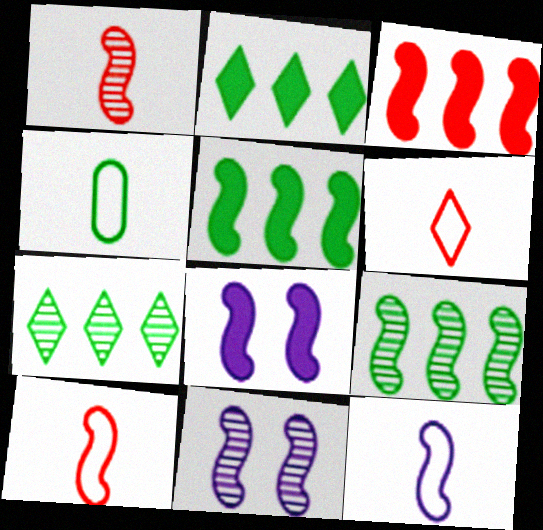[[1, 9, 11], 
[4, 6, 12], 
[5, 10, 11], 
[8, 9, 10]]